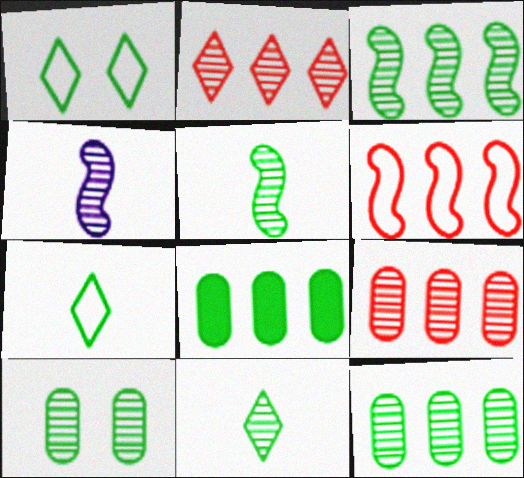[[1, 5, 8], 
[2, 4, 10], 
[3, 10, 11]]